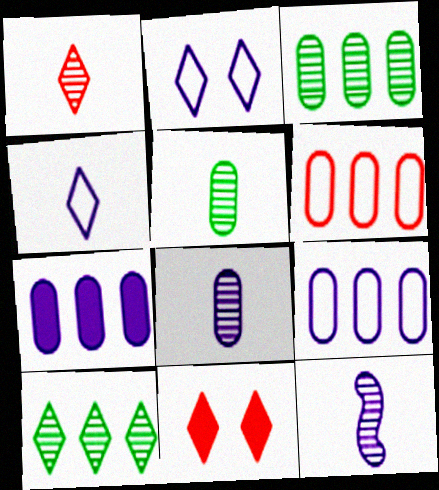[[1, 5, 12], 
[2, 7, 12], 
[3, 6, 7], 
[4, 10, 11]]